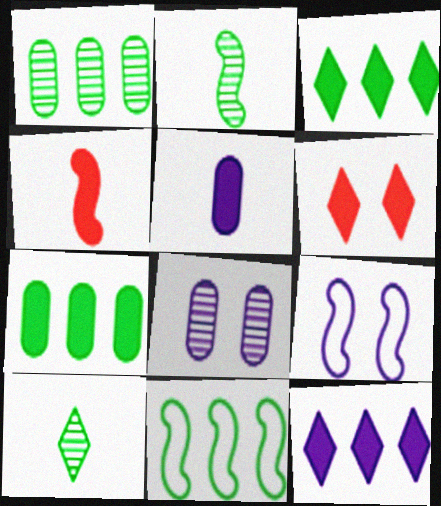[[1, 3, 11]]